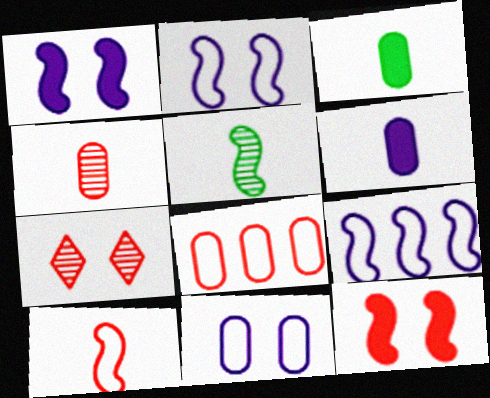[[3, 7, 9], 
[5, 9, 12]]